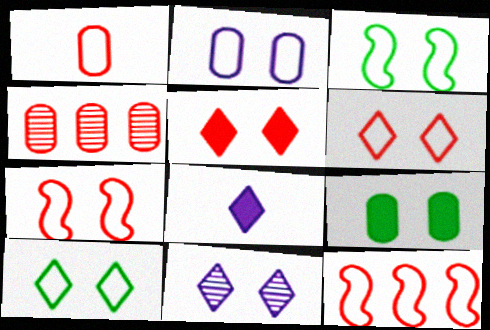[[1, 6, 12], 
[2, 3, 6], 
[2, 7, 10], 
[3, 4, 8], 
[5, 10, 11], 
[7, 9, 11]]